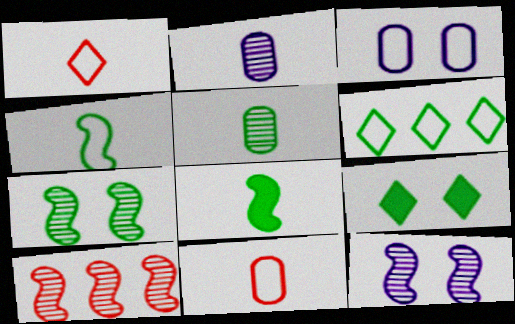[[1, 2, 8]]